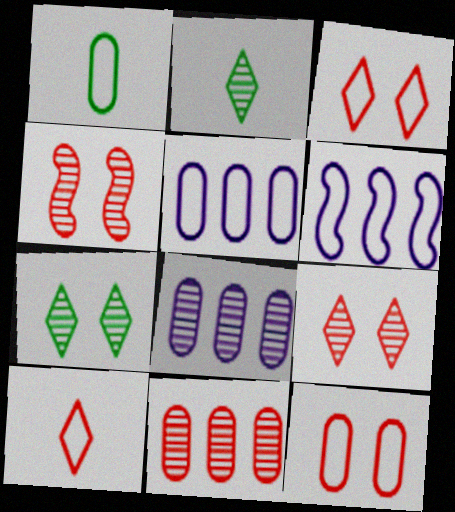[[1, 3, 6], 
[1, 5, 12], 
[2, 4, 8]]